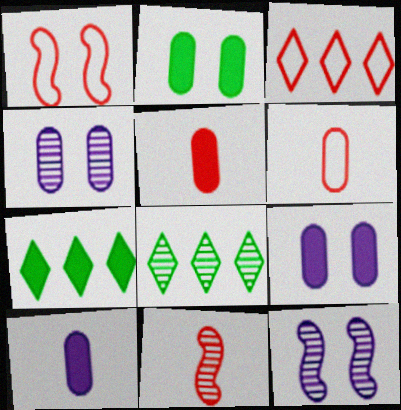[[1, 3, 6], 
[1, 8, 10], 
[4, 8, 11], 
[6, 7, 12]]